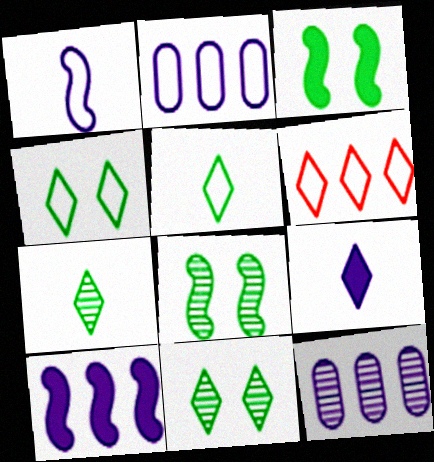[[6, 9, 11]]